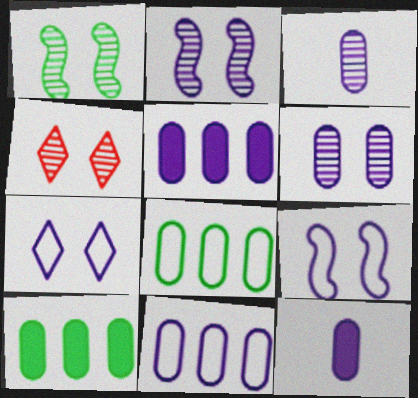[[1, 4, 6], 
[6, 11, 12]]